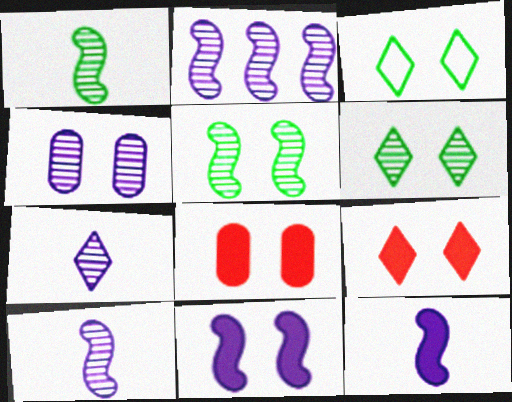[[2, 4, 7]]